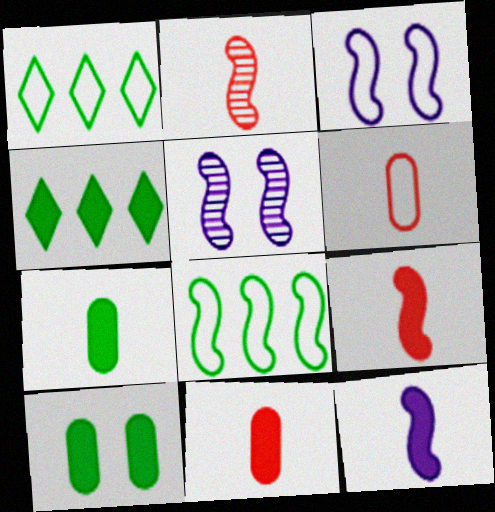[[1, 3, 6], 
[1, 5, 11], 
[4, 5, 6], 
[5, 8, 9]]